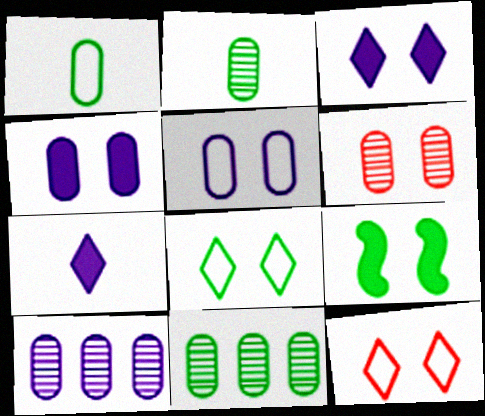[[2, 6, 10]]